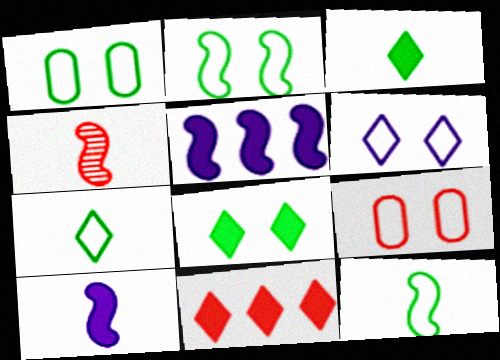[[2, 4, 5], 
[2, 6, 9], 
[4, 9, 11], 
[4, 10, 12]]